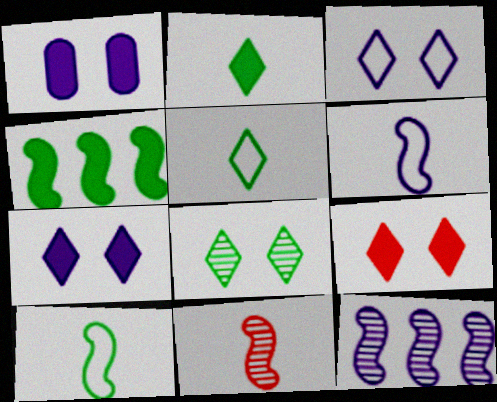[[3, 8, 9]]